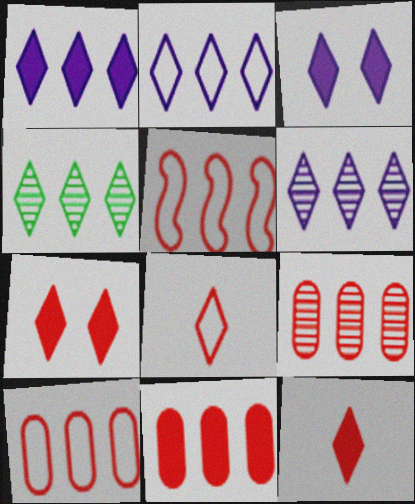[[1, 2, 6], 
[3, 4, 8], 
[9, 10, 11]]